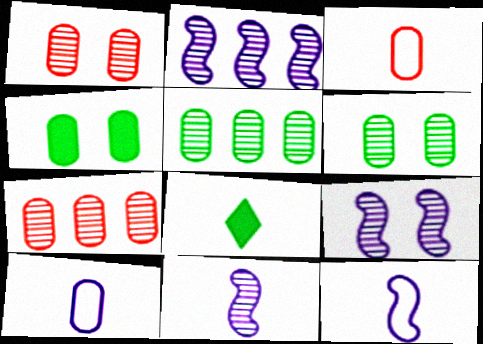[[2, 9, 11], 
[3, 8, 11], 
[4, 7, 10]]